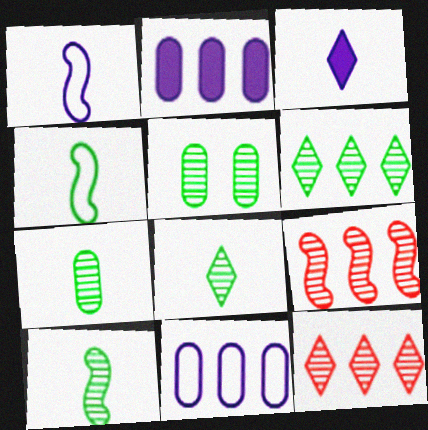[[5, 6, 10], 
[7, 8, 10]]